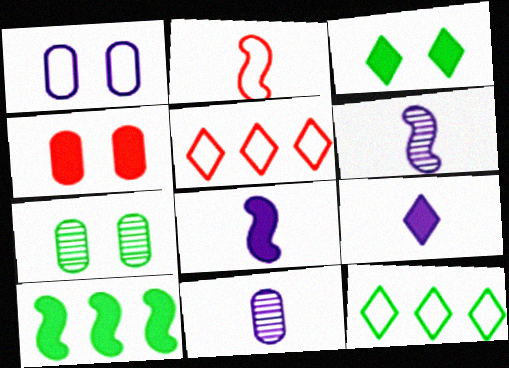[[1, 2, 12], 
[1, 4, 7], 
[4, 6, 12], 
[4, 9, 10], 
[5, 7, 8]]